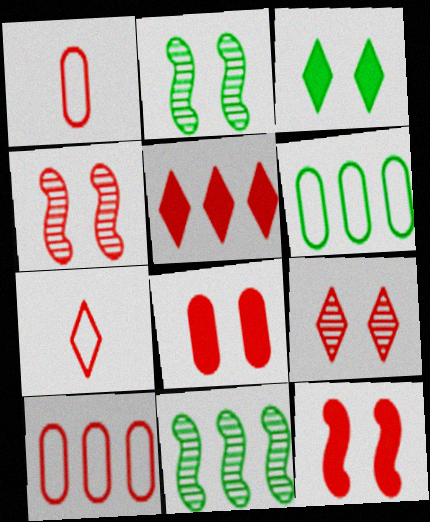[[1, 4, 5], 
[5, 7, 9]]